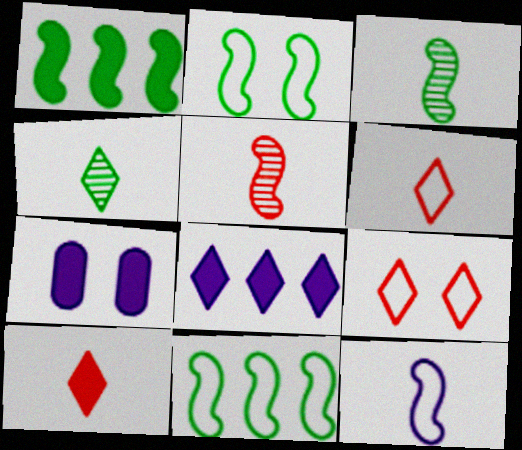[[1, 2, 3], 
[1, 7, 10], 
[4, 8, 9]]